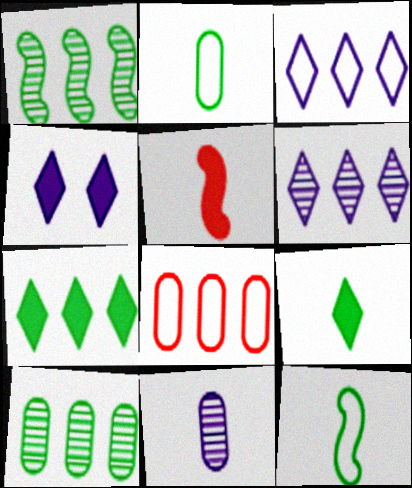[]